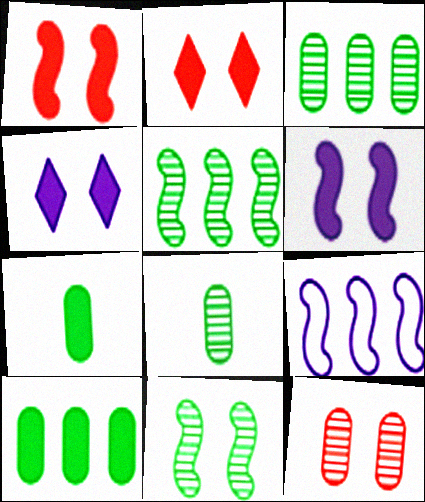[[2, 8, 9]]